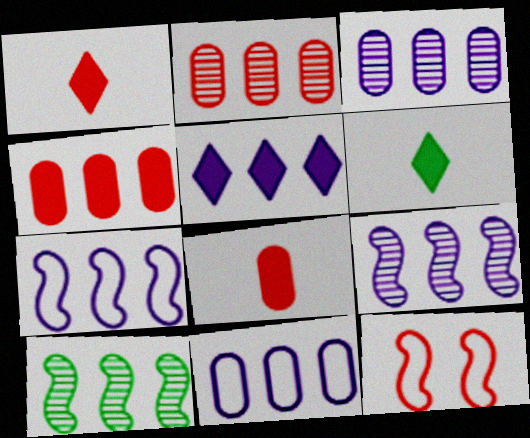[[1, 2, 12], 
[3, 5, 7], 
[3, 6, 12], 
[5, 9, 11]]